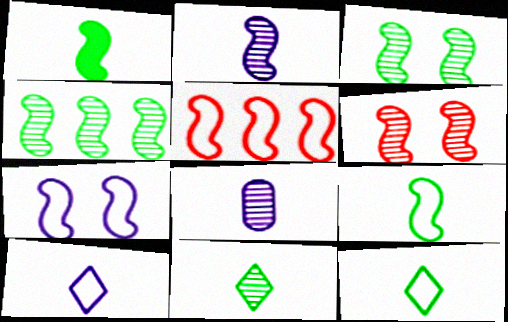[[2, 4, 6], 
[5, 7, 9]]